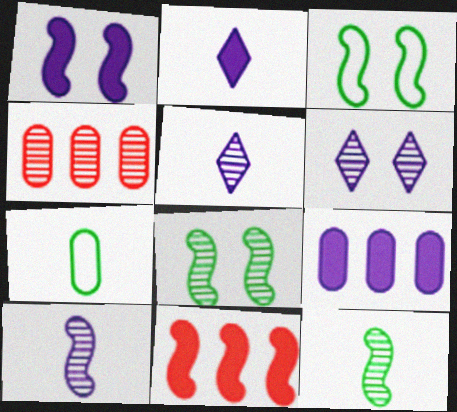[[1, 2, 9], 
[2, 3, 4], 
[3, 10, 11], 
[4, 5, 8], 
[4, 6, 12], 
[6, 7, 11]]